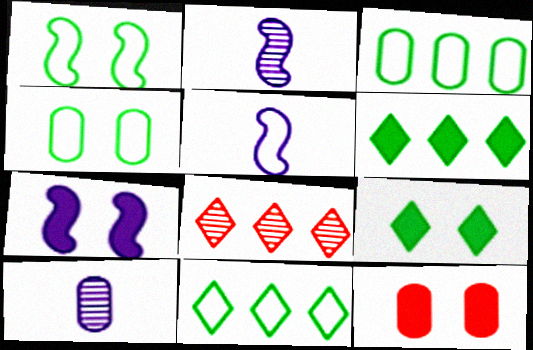[[2, 11, 12], 
[3, 10, 12], 
[7, 9, 12]]